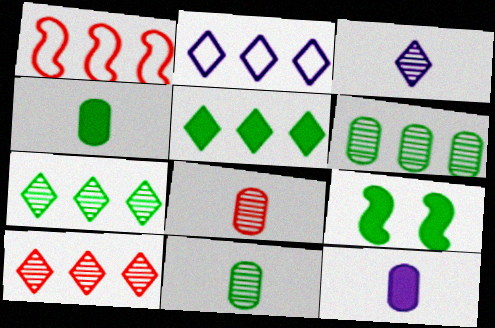[[2, 5, 10], 
[2, 8, 9], 
[4, 5, 9]]